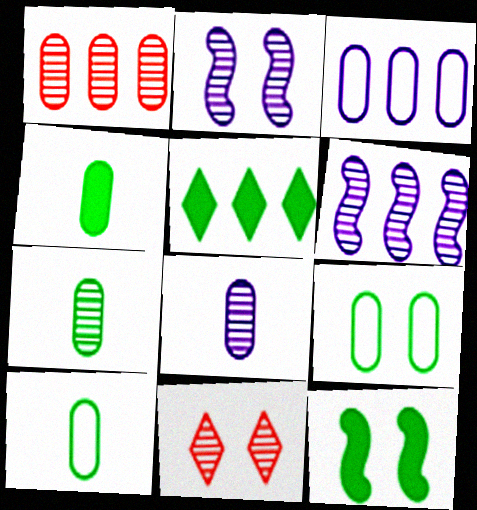[[4, 5, 12], 
[4, 7, 10], 
[6, 7, 11]]